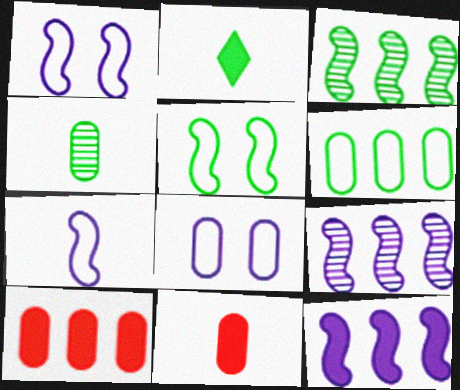[[4, 8, 10]]